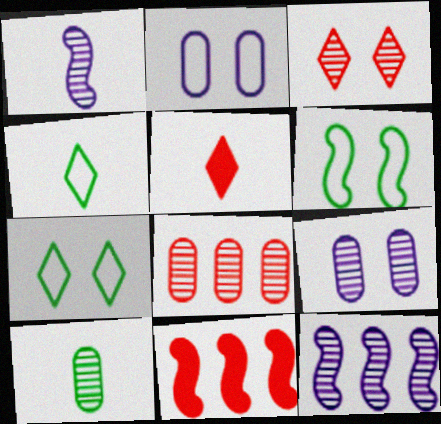[[1, 6, 11], 
[3, 10, 12], 
[4, 9, 11], 
[8, 9, 10]]